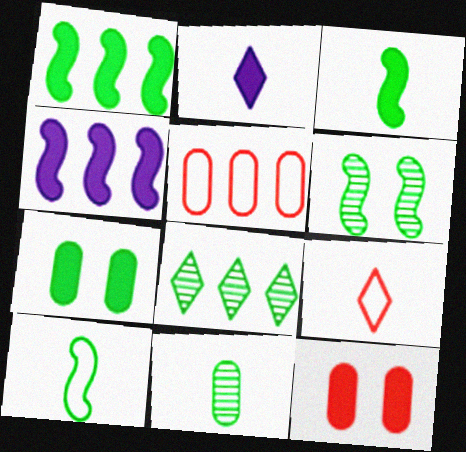[[1, 2, 12], 
[1, 6, 10], 
[2, 5, 6], 
[4, 5, 8], 
[6, 8, 11], 
[7, 8, 10]]